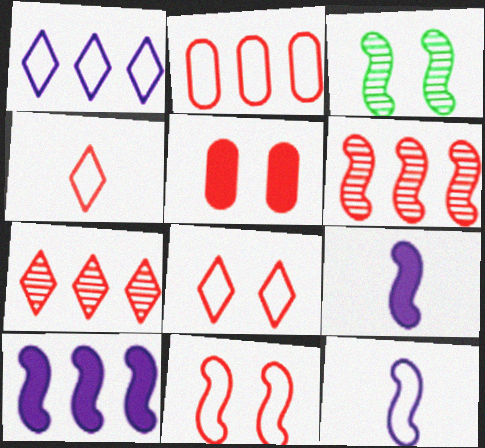[[2, 4, 11], 
[4, 5, 6]]